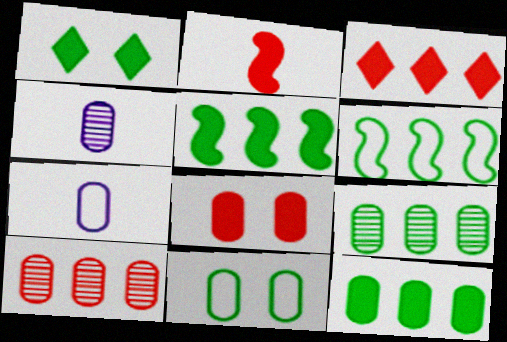[[2, 3, 8], 
[7, 8, 9]]